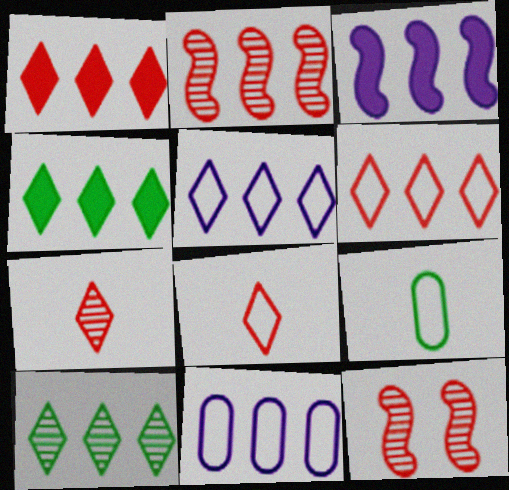[[1, 5, 10], 
[2, 4, 11]]